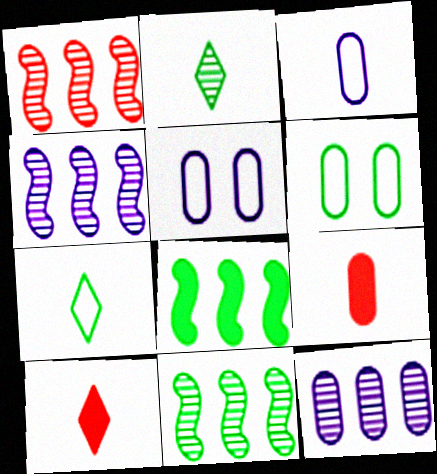[[1, 4, 11], 
[2, 6, 8], 
[4, 6, 10], 
[5, 10, 11], 
[6, 9, 12]]